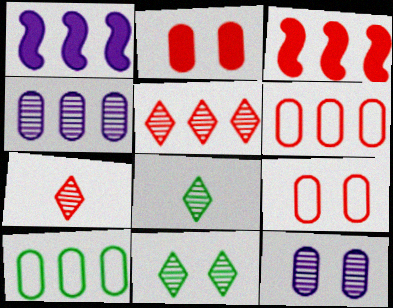[[1, 5, 10], 
[1, 8, 9], 
[3, 5, 6], 
[3, 7, 9]]